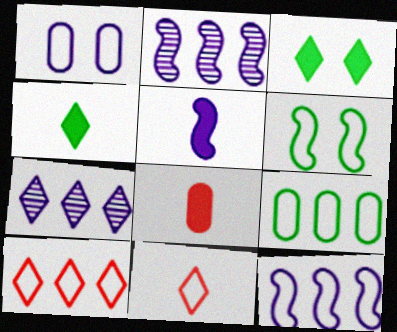[[1, 5, 7], 
[3, 7, 11], 
[4, 5, 8], 
[6, 7, 8], 
[9, 10, 12]]